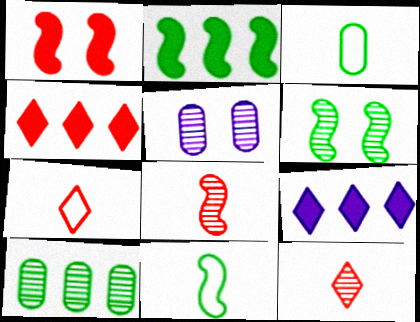[[2, 5, 7], 
[2, 6, 11], 
[4, 5, 11]]